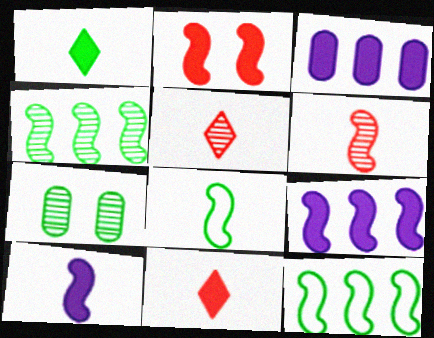[[1, 2, 3], 
[1, 7, 12], 
[6, 8, 10]]